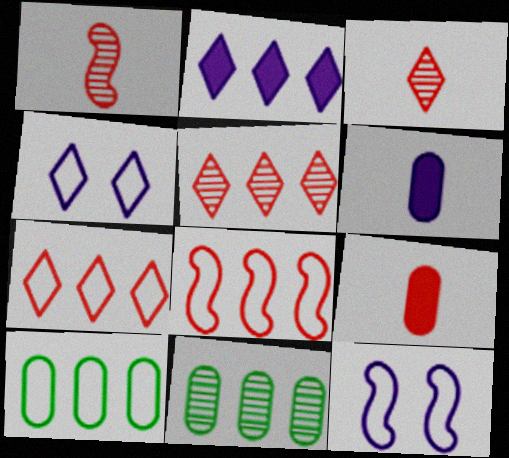[[2, 8, 11]]